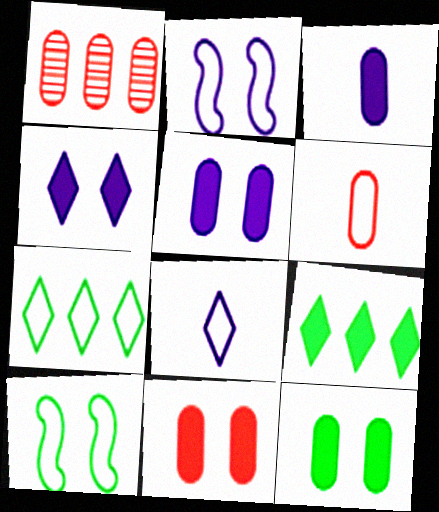[[1, 6, 11], 
[2, 6, 7], 
[5, 11, 12]]